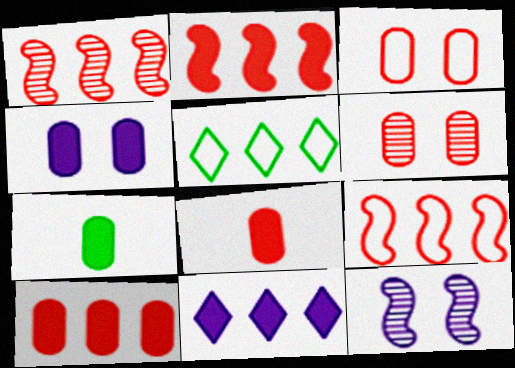[[1, 2, 9], 
[4, 7, 10], 
[5, 8, 12]]